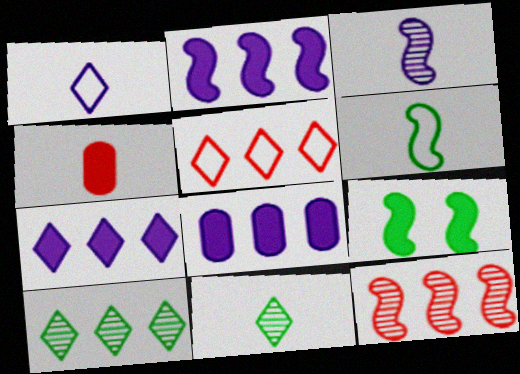[[2, 7, 8], 
[4, 7, 9], 
[5, 7, 10]]